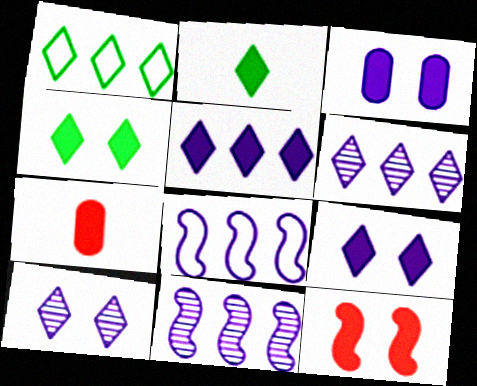[[3, 4, 12]]